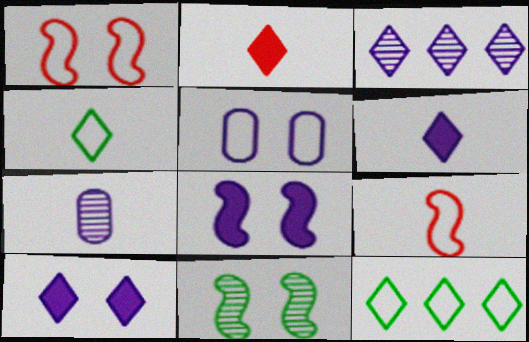[[1, 8, 11], 
[5, 9, 12]]